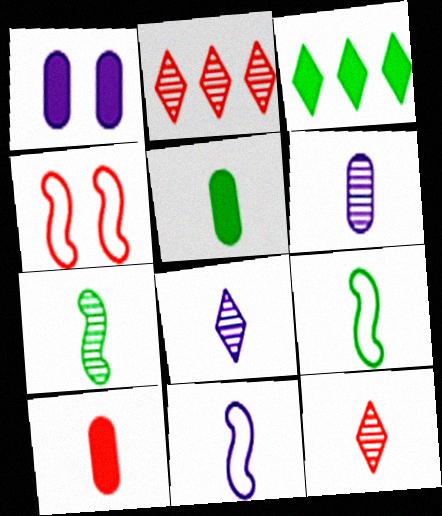[[1, 2, 9], 
[2, 4, 10], 
[3, 4, 6], 
[5, 11, 12], 
[6, 7, 12], 
[8, 9, 10]]